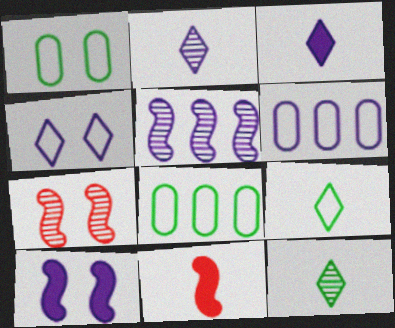[[2, 6, 10], 
[3, 7, 8]]